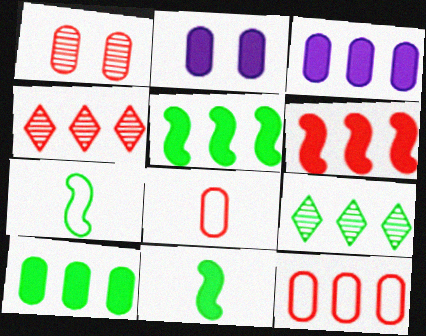[[2, 4, 7], 
[4, 6, 12]]